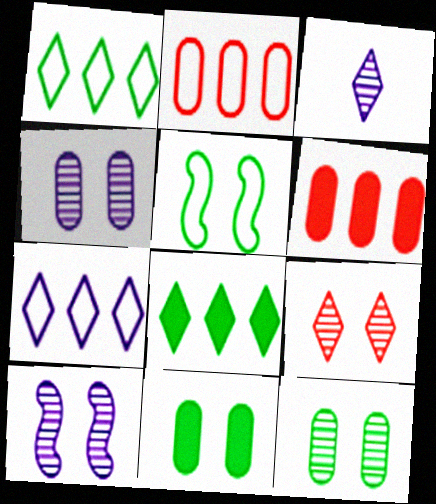[[3, 5, 6], 
[9, 10, 12]]